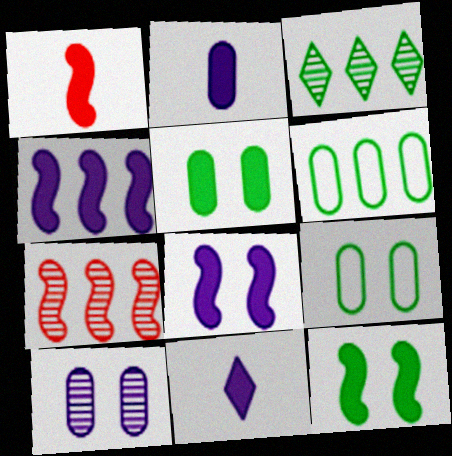[[1, 4, 12], 
[7, 9, 11]]